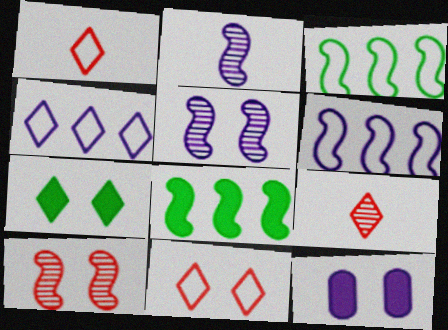[[2, 4, 12], 
[3, 9, 12], 
[4, 7, 9]]